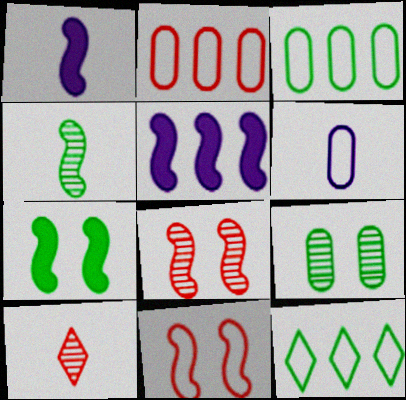[[4, 5, 11], 
[6, 11, 12]]